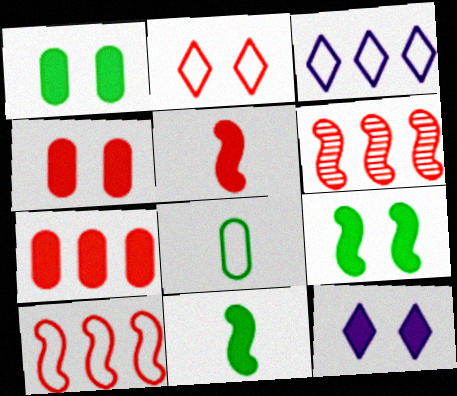[[4, 9, 12], 
[6, 8, 12], 
[7, 11, 12]]